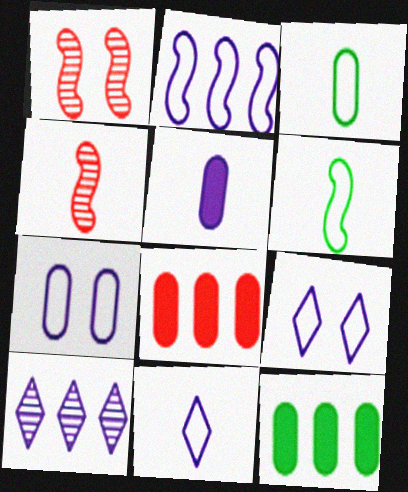[[1, 11, 12], 
[2, 7, 11], 
[4, 9, 12]]